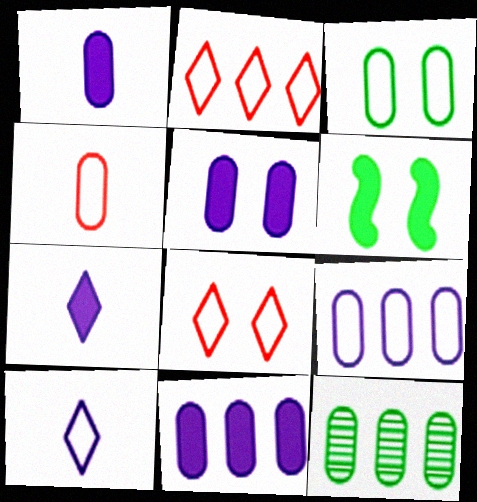[[1, 5, 11], 
[3, 4, 9], 
[4, 5, 12]]